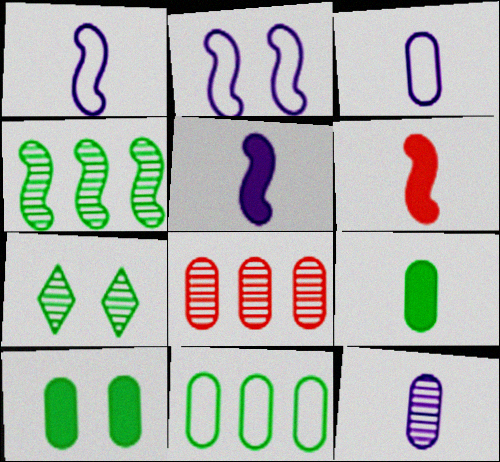[[2, 4, 6], 
[3, 8, 10]]